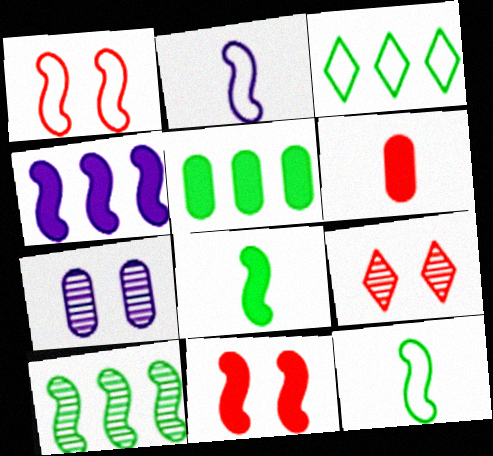[[2, 5, 9], 
[2, 10, 11], 
[3, 5, 10], 
[4, 8, 11]]